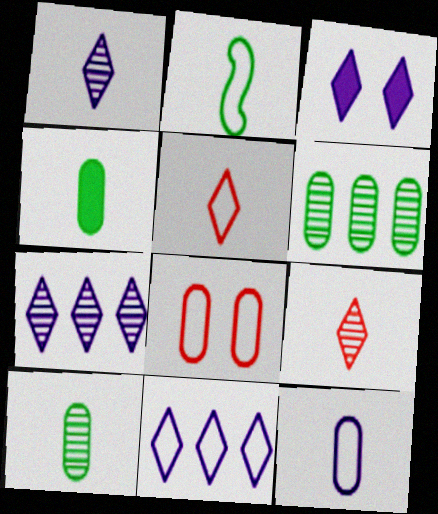[[1, 3, 11], 
[2, 5, 12], 
[2, 8, 11]]